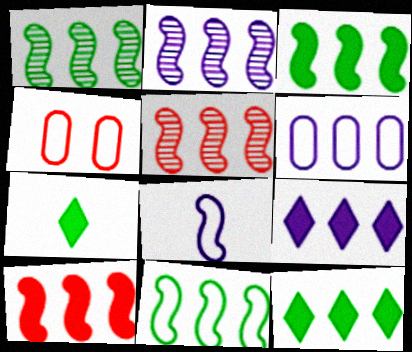[[1, 2, 5], 
[1, 3, 11], 
[2, 4, 7], 
[2, 6, 9], 
[2, 10, 11], 
[5, 6, 12]]